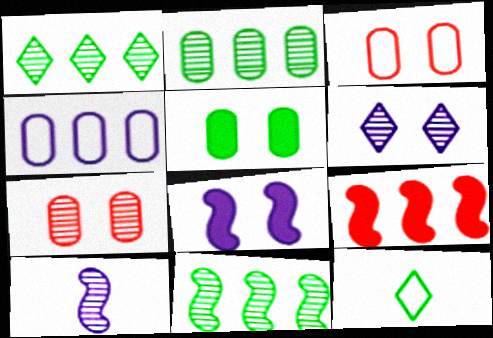[[1, 2, 11], 
[1, 4, 9], 
[1, 7, 10], 
[5, 11, 12]]